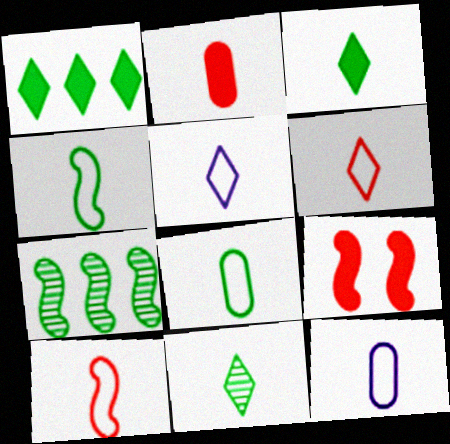[[4, 6, 12], 
[5, 8, 10]]